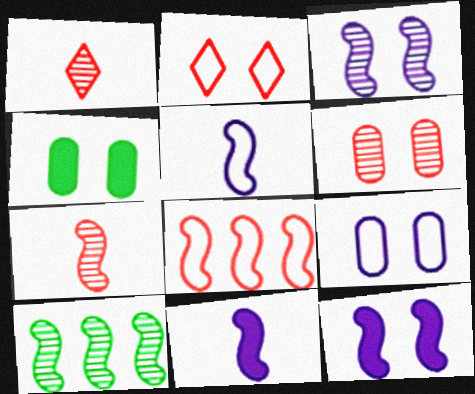[[2, 3, 4], 
[3, 7, 10], 
[4, 6, 9]]